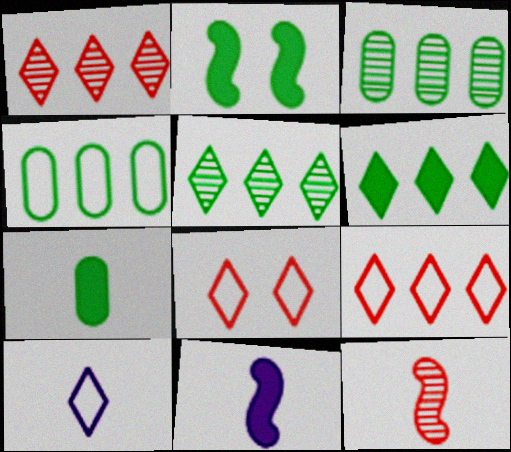[[2, 6, 7], 
[3, 8, 11], 
[7, 10, 12]]